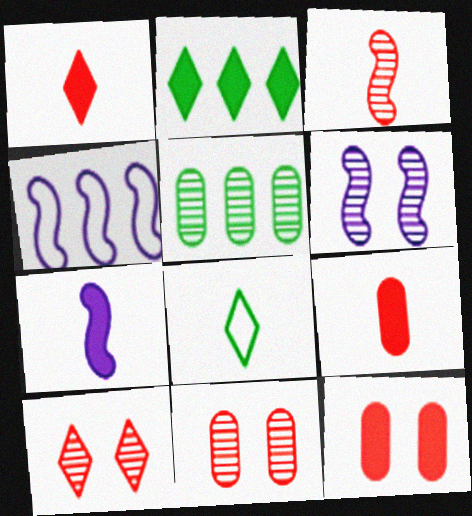[[2, 7, 12], 
[4, 6, 7]]